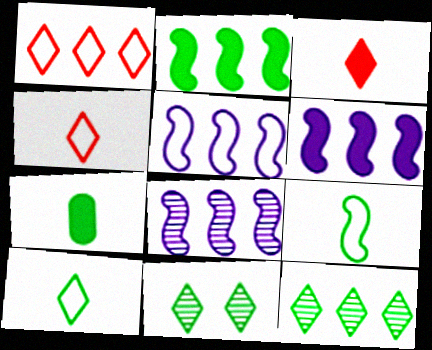[[5, 6, 8]]